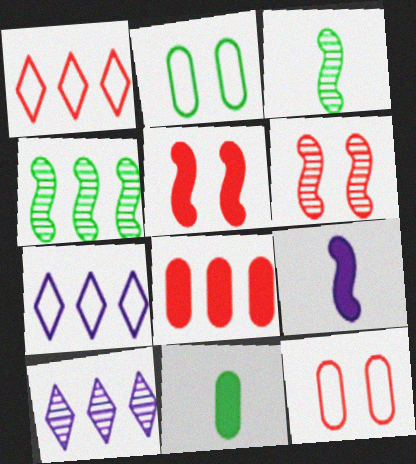[[4, 7, 8], 
[6, 7, 11]]